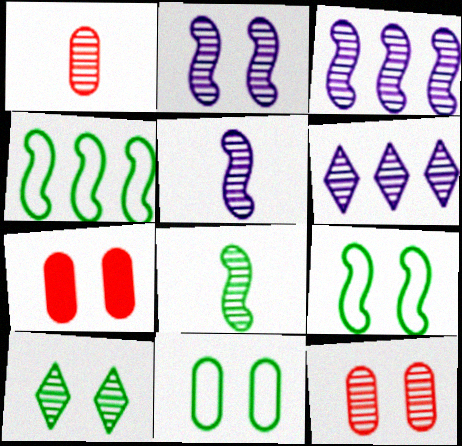[[1, 3, 10], 
[2, 3, 5], 
[2, 10, 12], 
[6, 8, 12]]